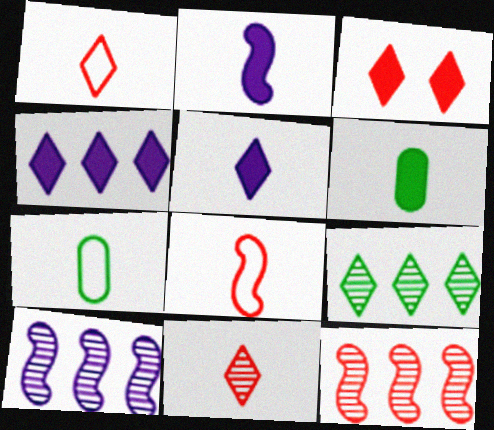[[2, 7, 11], 
[3, 7, 10]]